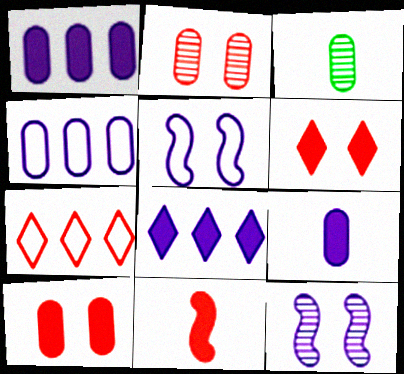[[2, 7, 11], 
[3, 4, 10]]